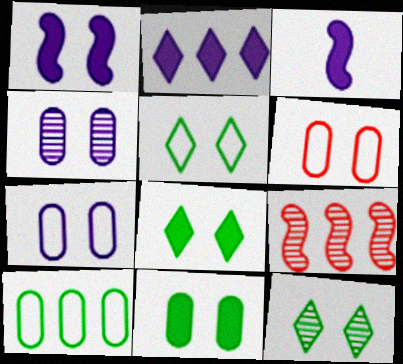[[1, 6, 12], 
[2, 9, 10], 
[4, 6, 11], 
[5, 8, 12]]